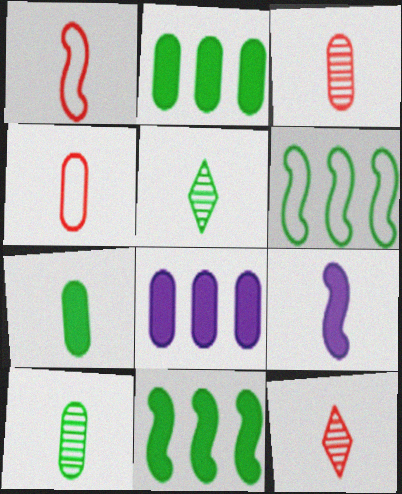[[4, 5, 9]]